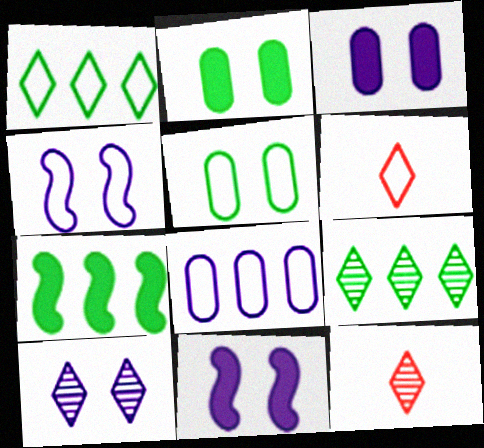[[3, 4, 10], 
[9, 10, 12]]